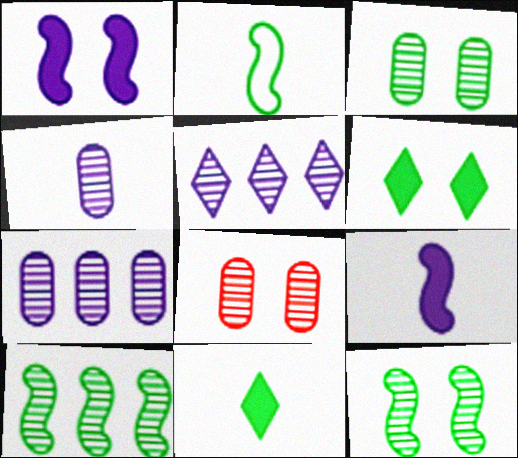[]